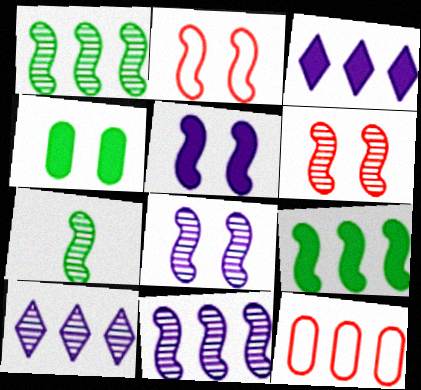[[1, 3, 12], 
[6, 7, 11], 
[9, 10, 12]]